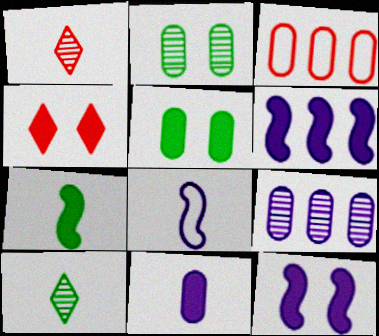[[2, 3, 11], 
[3, 10, 12], 
[4, 5, 12]]